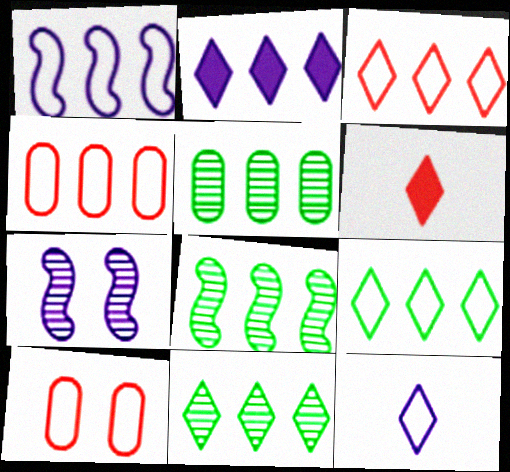[[1, 4, 9], 
[2, 3, 11], 
[2, 4, 8], 
[5, 8, 11]]